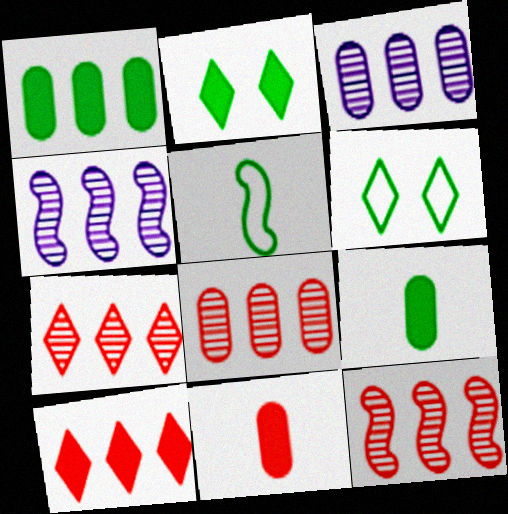[[4, 6, 11], 
[7, 8, 12]]